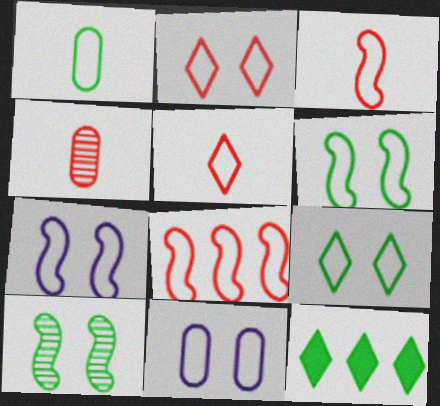[[1, 10, 12], 
[2, 6, 11], 
[4, 7, 12]]